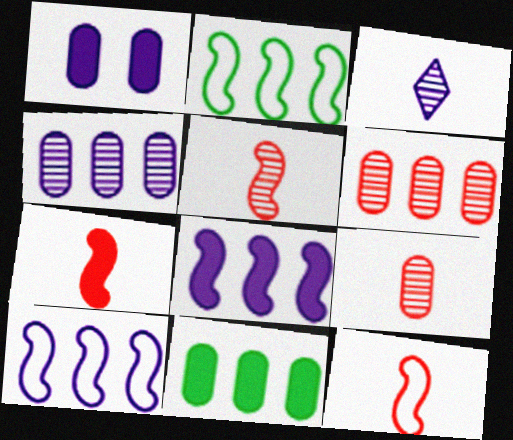[[1, 3, 10], 
[5, 7, 12]]